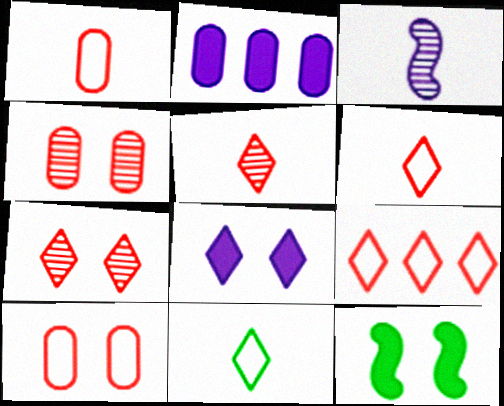[]